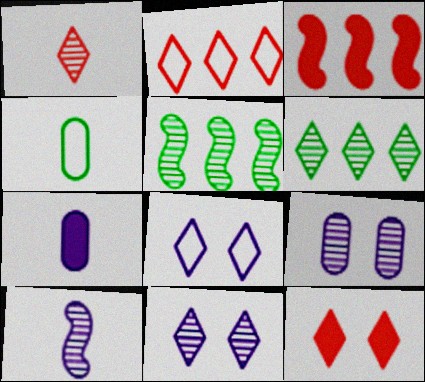[[1, 2, 12], 
[1, 5, 9], 
[1, 6, 11], 
[3, 4, 11]]